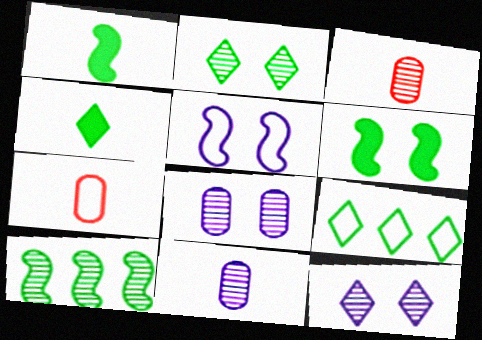[[2, 4, 9], 
[3, 10, 12], 
[5, 7, 9]]